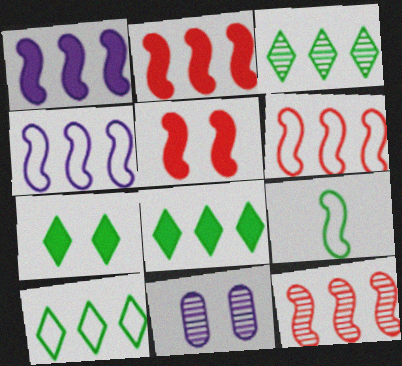[[2, 6, 12], 
[3, 8, 10]]